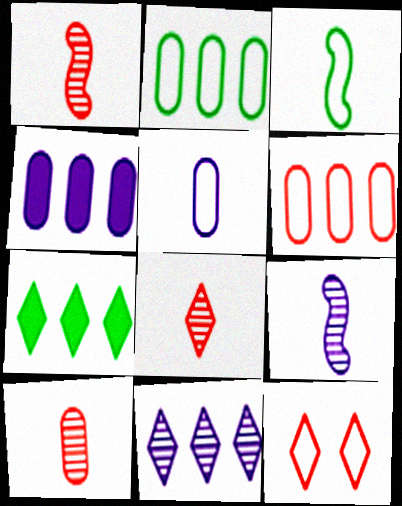[[1, 8, 10]]